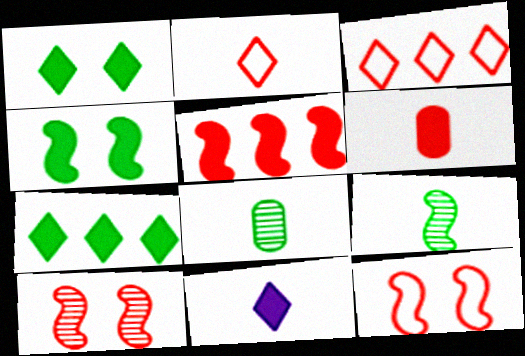[[3, 6, 10]]